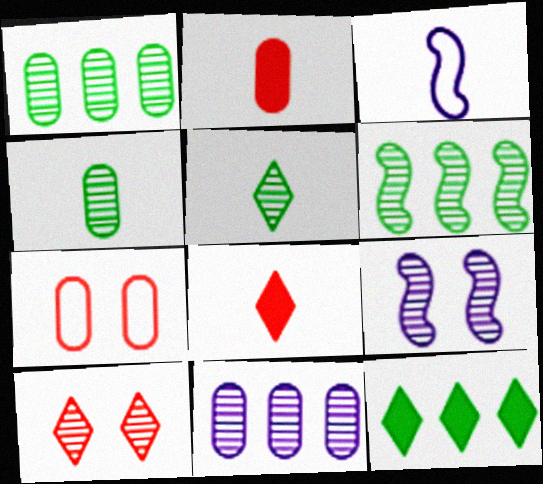[[2, 3, 5], 
[3, 4, 8]]